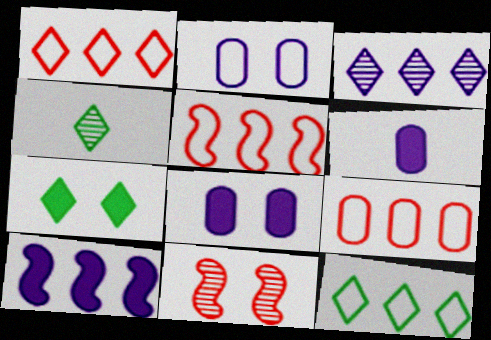[[1, 5, 9], 
[2, 7, 11], 
[4, 5, 8], 
[4, 7, 12], 
[6, 11, 12]]